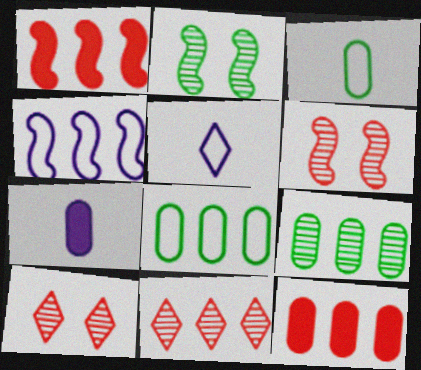[[2, 5, 12]]